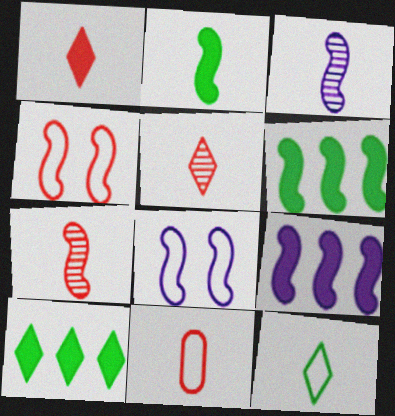[[1, 7, 11], 
[3, 4, 6], 
[3, 8, 9], 
[6, 7, 8]]